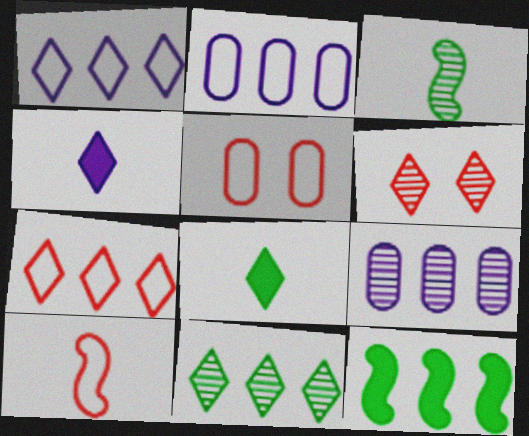[[1, 6, 8], 
[3, 6, 9], 
[5, 7, 10], 
[7, 9, 12]]